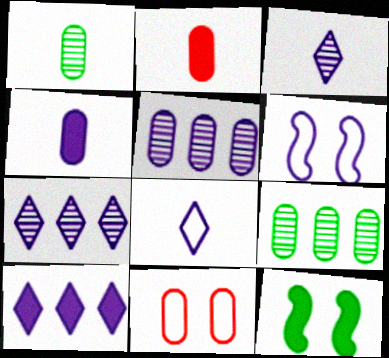[[2, 10, 12], 
[4, 6, 7], 
[4, 9, 11]]